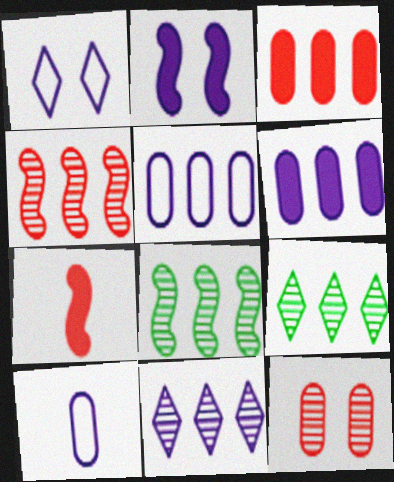[[2, 10, 11]]